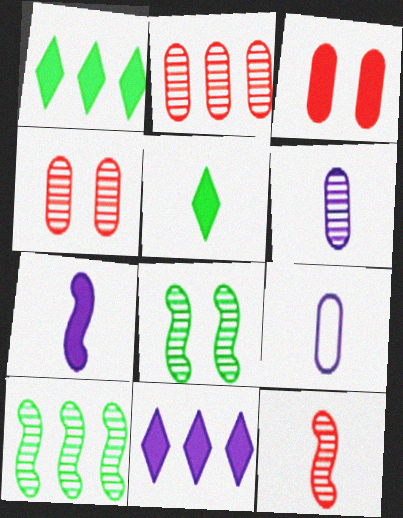[[1, 3, 7], 
[5, 9, 12]]